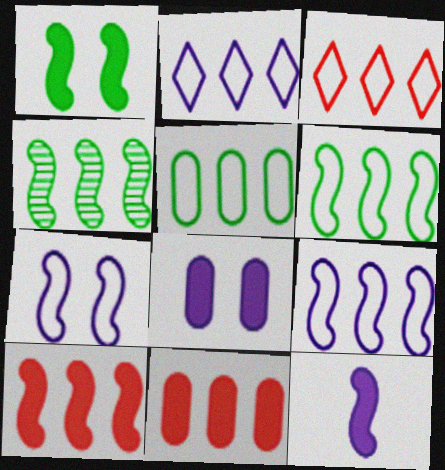[[1, 10, 12], 
[2, 4, 11], 
[3, 5, 9], 
[4, 9, 10]]